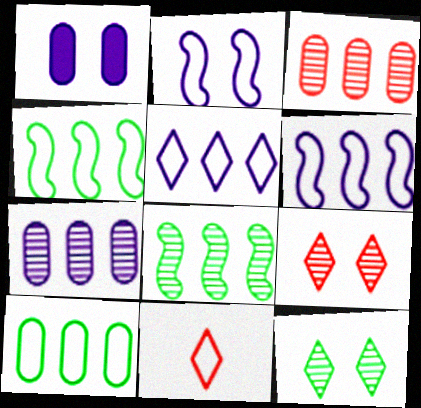[[1, 8, 11], 
[2, 10, 11]]